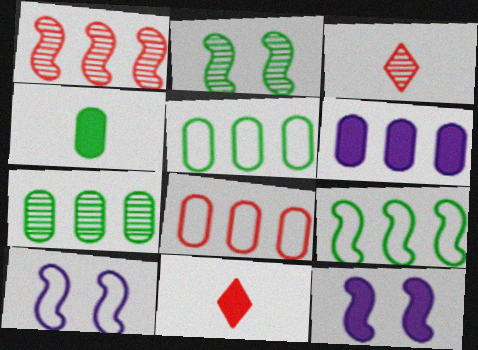[[3, 5, 12], 
[6, 7, 8], 
[7, 10, 11]]